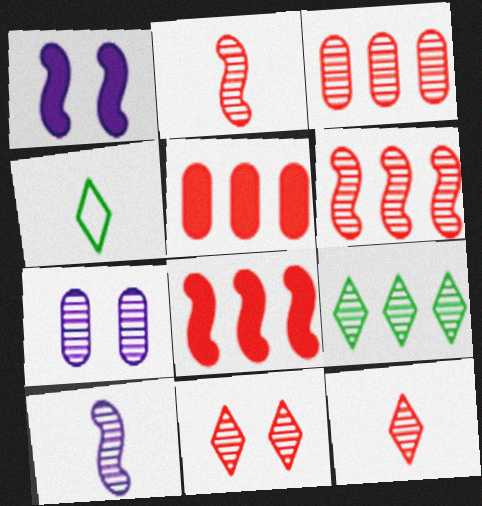[[1, 3, 4], 
[2, 3, 11], 
[2, 7, 9], 
[4, 7, 8]]